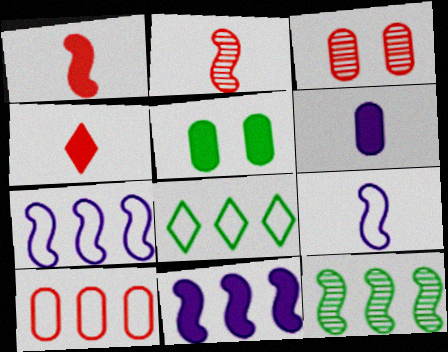[[4, 5, 11], 
[7, 8, 10]]